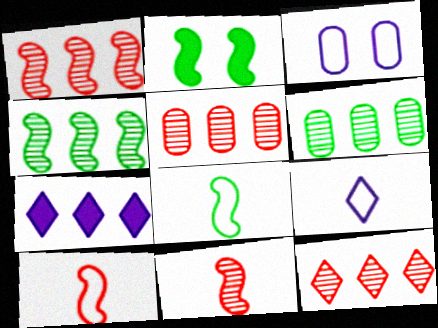[[1, 5, 12], 
[2, 4, 8], 
[2, 5, 9]]